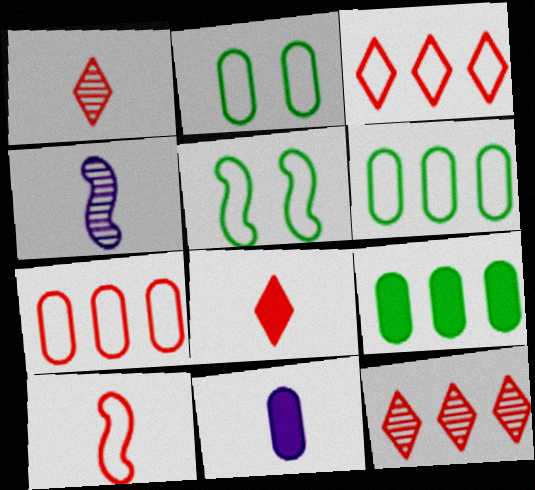[[5, 11, 12]]